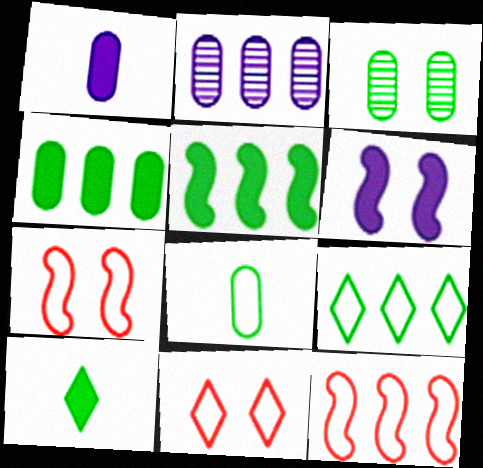[[2, 7, 10], 
[3, 4, 8], 
[3, 6, 11]]